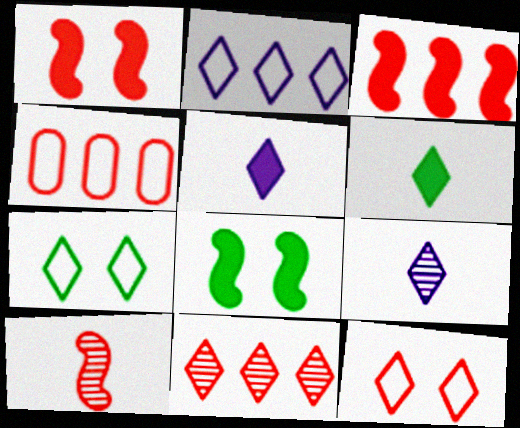[[3, 4, 11], 
[4, 8, 9], 
[5, 7, 11]]